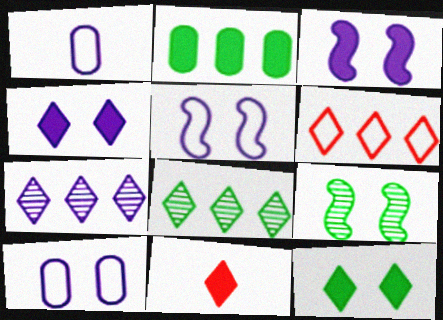[[1, 3, 7], 
[2, 3, 11]]